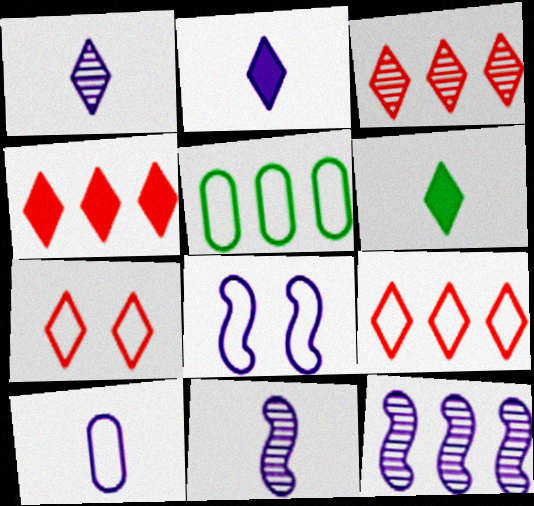[[2, 10, 11], 
[3, 4, 9], 
[4, 5, 12]]